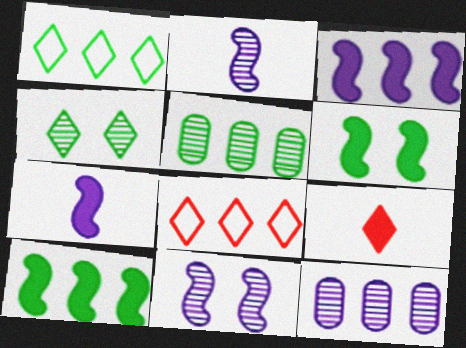[[1, 5, 10], 
[3, 5, 8], 
[8, 10, 12]]